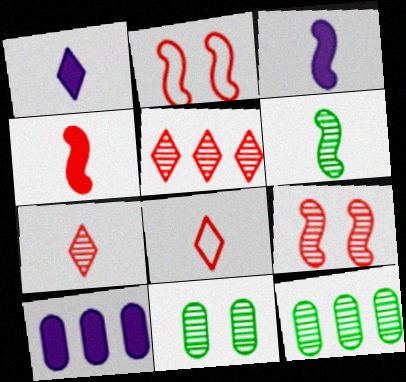[[1, 2, 12]]